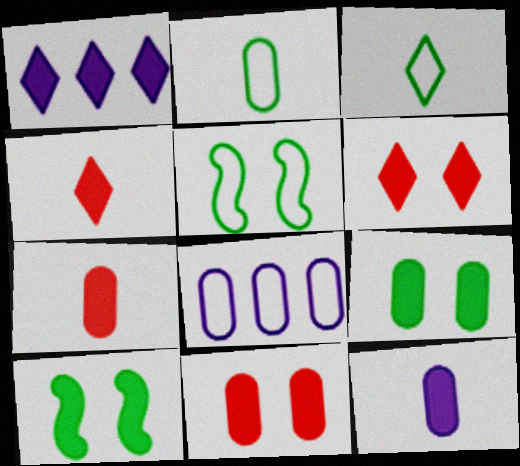[[1, 7, 10]]